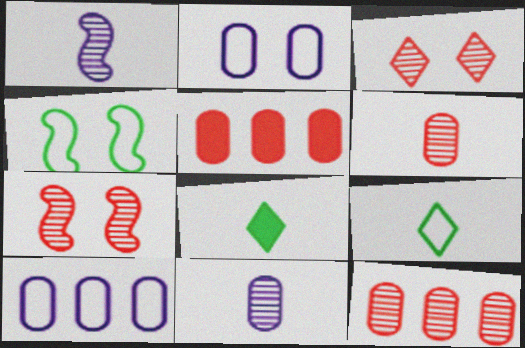[[7, 8, 10]]